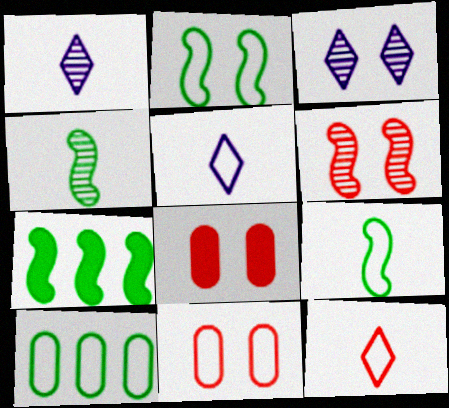[[1, 7, 11], 
[2, 3, 8], 
[2, 4, 7]]